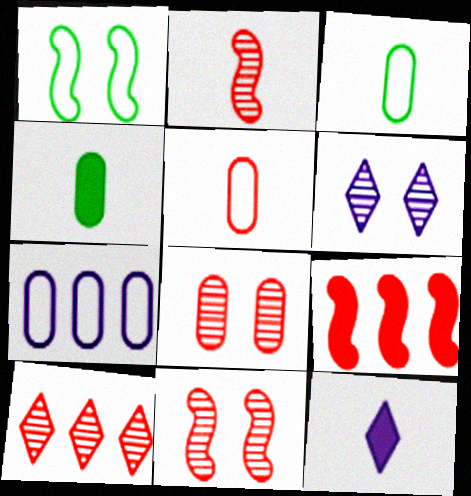[[2, 3, 12], 
[2, 8, 10], 
[3, 6, 9], 
[4, 7, 8]]